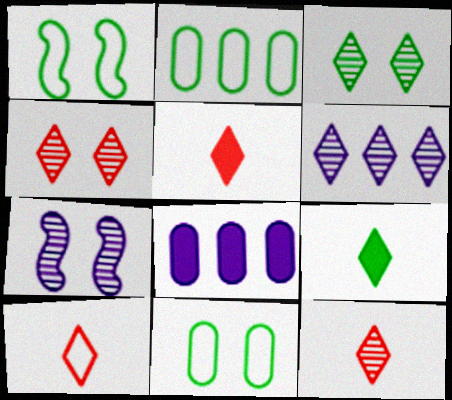[[1, 8, 12], 
[2, 5, 7], 
[3, 6, 12], 
[5, 10, 12]]